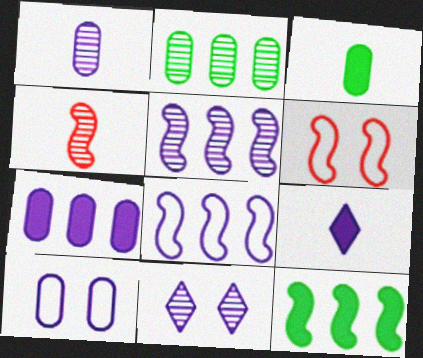[[1, 5, 11], 
[1, 7, 10], 
[2, 4, 11], 
[2, 6, 9], 
[5, 9, 10]]